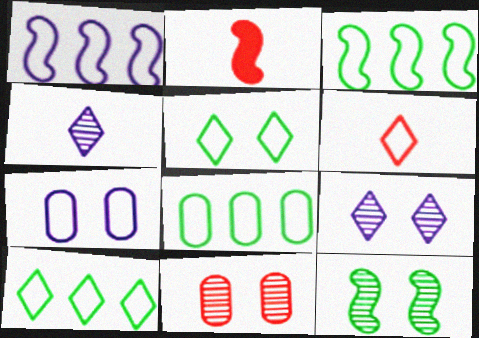[[1, 2, 12], 
[2, 8, 9], 
[3, 6, 7], 
[3, 8, 10], 
[9, 11, 12]]